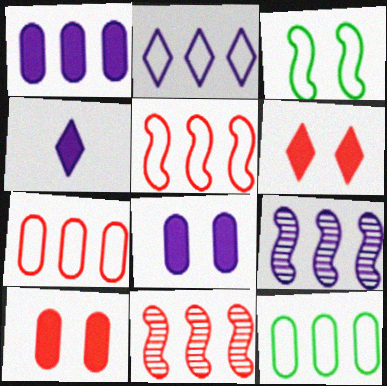[[1, 2, 9], 
[2, 5, 12]]